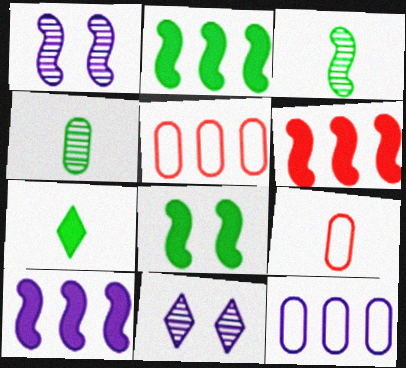[[1, 5, 7], 
[2, 6, 10], 
[2, 9, 11]]